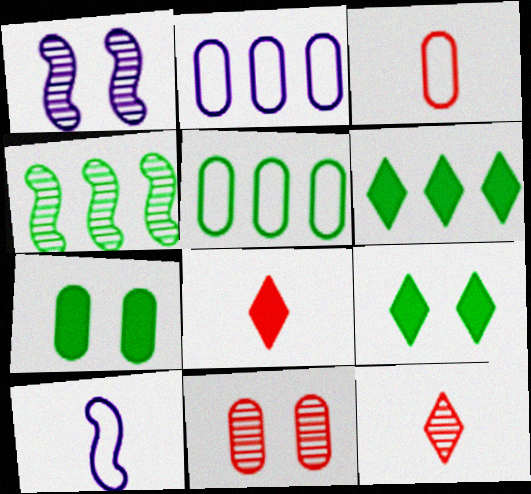[[1, 3, 6], 
[1, 5, 8], 
[4, 5, 6], 
[6, 10, 11]]